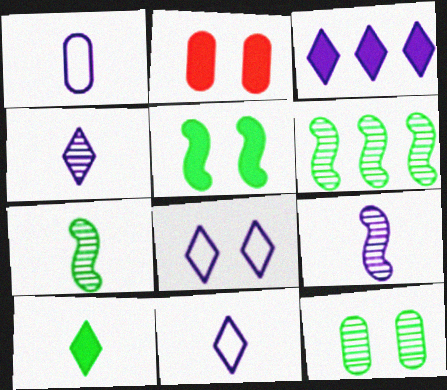[[2, 6, 11], 
[3, 4, 8]]